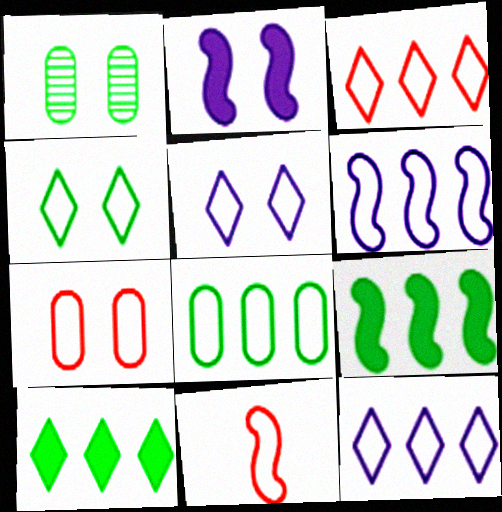[[3, 6, 8], 
[3, 7, 11], 
[5, 8, 11]]